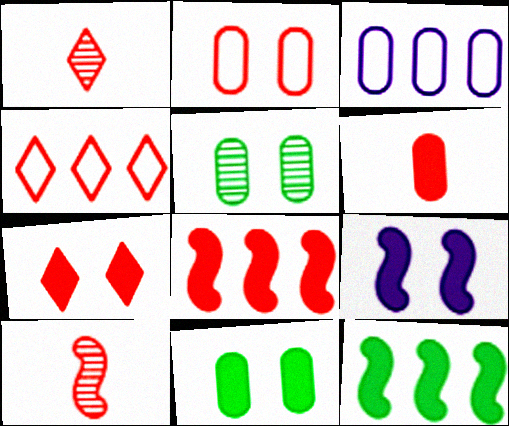[[1, 2, 8], 
[1, 4, 7], 
[3, 5, 6], 
[6, 7, 8], 
[7, 9, 11]]